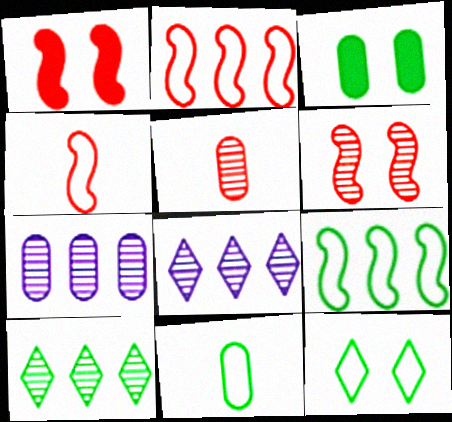[[1, 8, 11], 
[3, 4, 8], 
[9, 11, 12]]